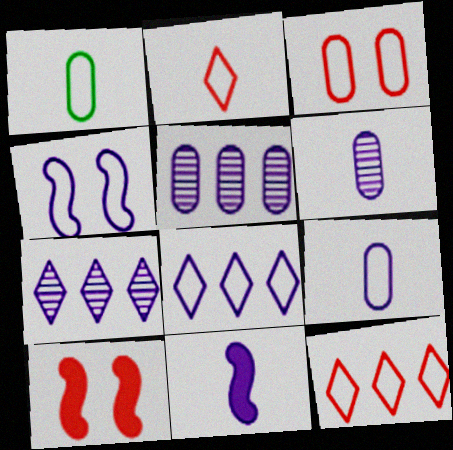[[1, 4, 12], 
[1, 7, 10], 
[4, 8, 9]]